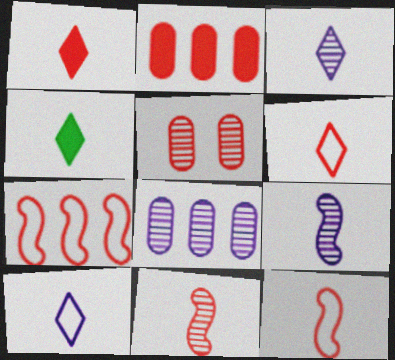[[1, 5, 7], 
[3, 4, 6]]